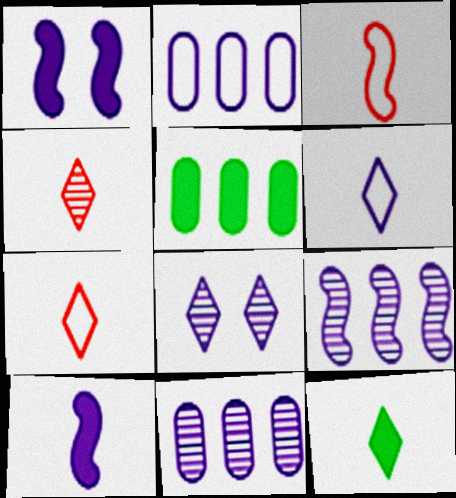[[1, 6, 11], 
[2, 8, 10], 
[3, 5, 8], 
[4, 6, 12]]